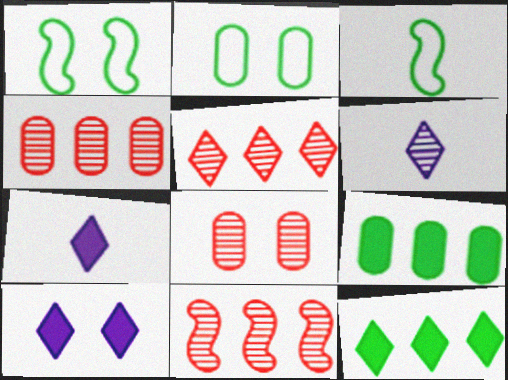[[1, 4, 7], 
[1, 8, 10], 
[2, 7, 11], 
[3, 4, 10], 
[4, 5, 11]]